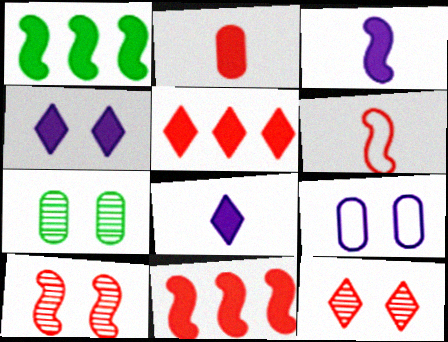[[1, 2, 4], 
[6, 10, 11]]